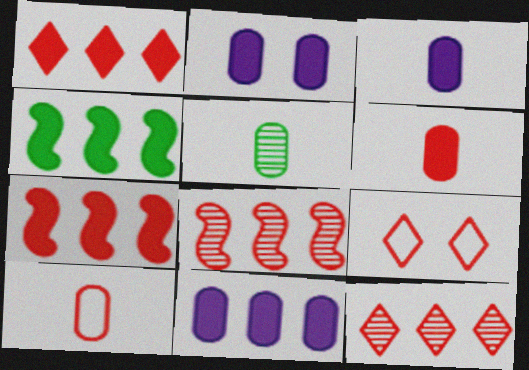[[1, 4, 11], 
[2, 3, 11], 
[3, 5, 10], 
[6, 8, 9]]